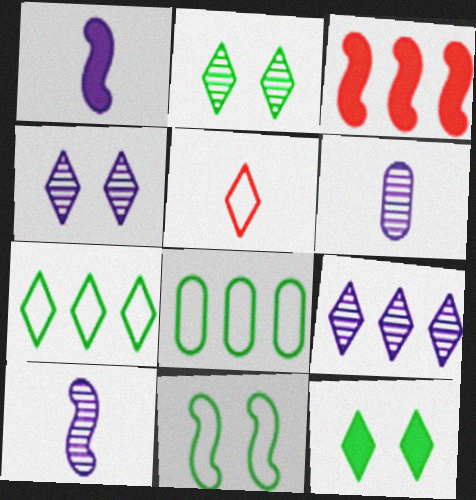[[3, 8, 9], 
[3, 10, 11], 
[5, 9, 12]]